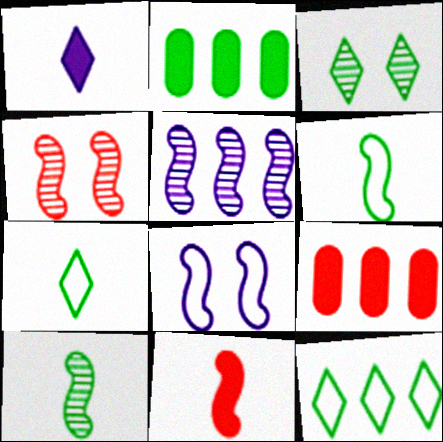[[2, 3, 6], 
[4, 5, 10], 
[5, 9, 12]]